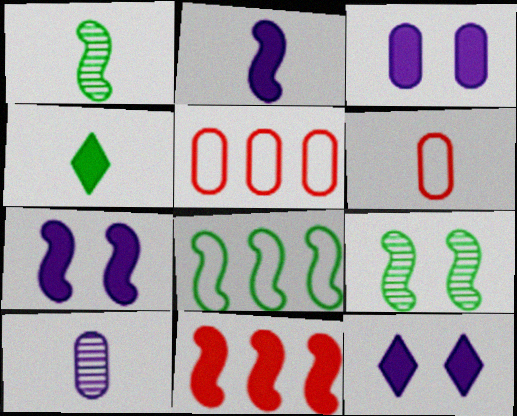[[1, 5, 12], 
[3, 4, 11], 
[3, 7, 12]]